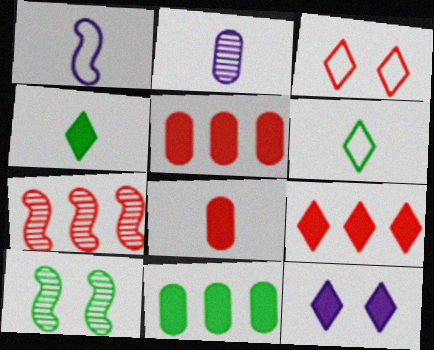[[3, 7, 8], 
[4, 9, 12], 
[6, 10, 11]]